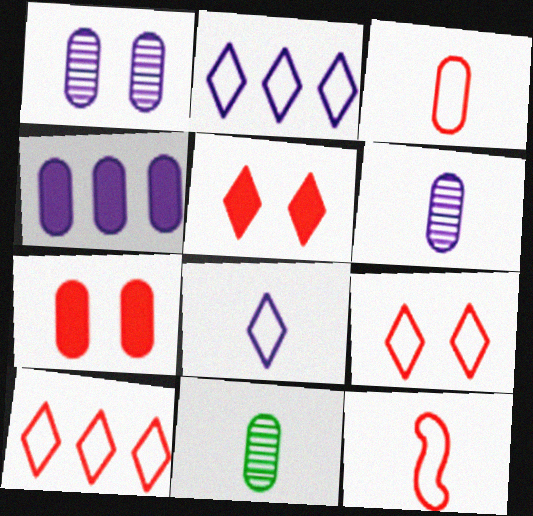[]